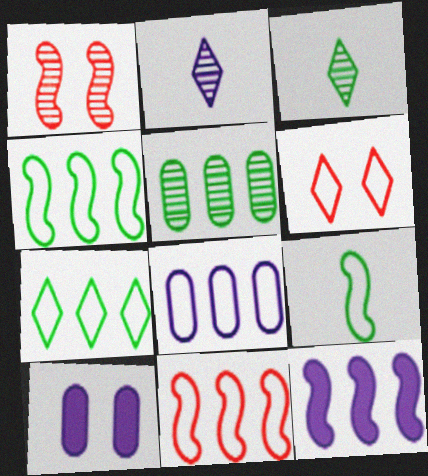[[1, 2, 5], 
[1, 9, 12], 
[3, 10, 11], 
[6, 8, 9], 
[7, 8, 11]]